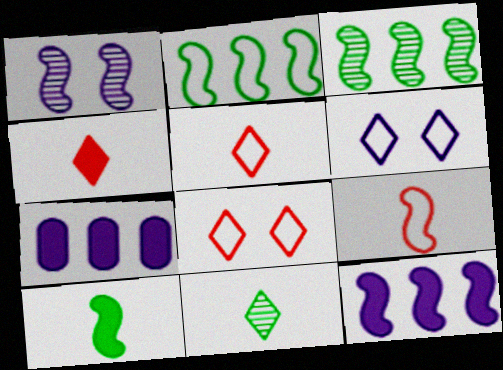[]